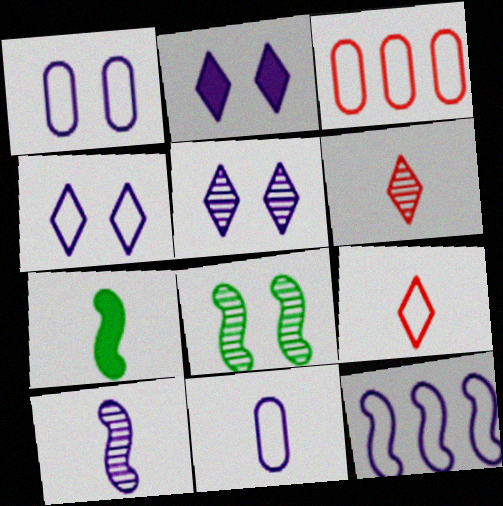[[2, 4, 5], 
[3, 5, 7], 
[4, 11, 12], 
[6, 7, 11]]